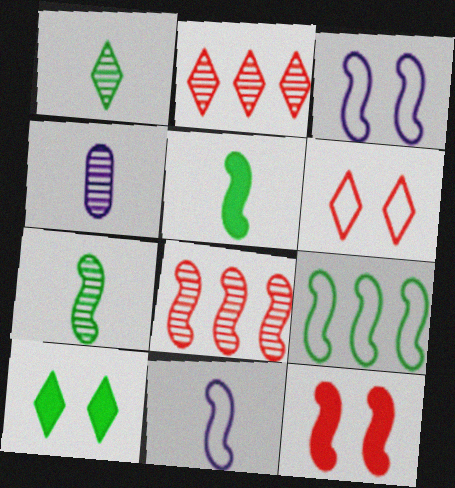[[3, 5, 8]]